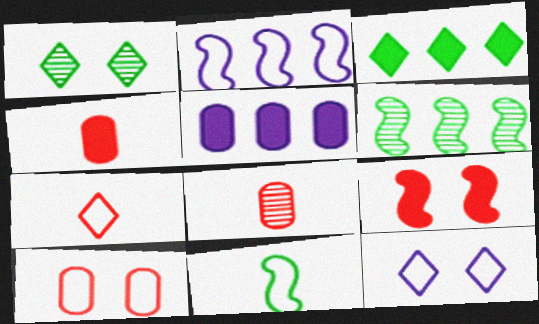[[1, 2, 4], 
[4, 6, 12]]